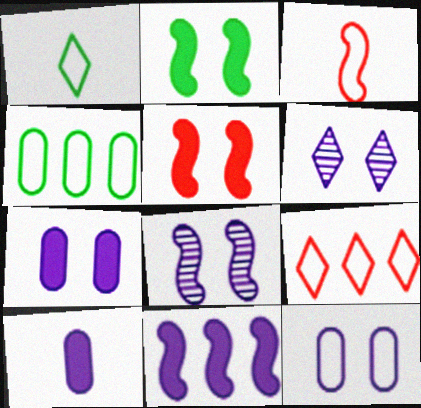[]